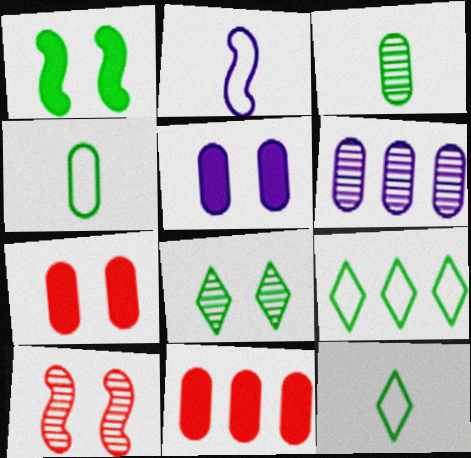[[1, 3, 9], 
[2, 8, 11], 
[4, 6, 7]]